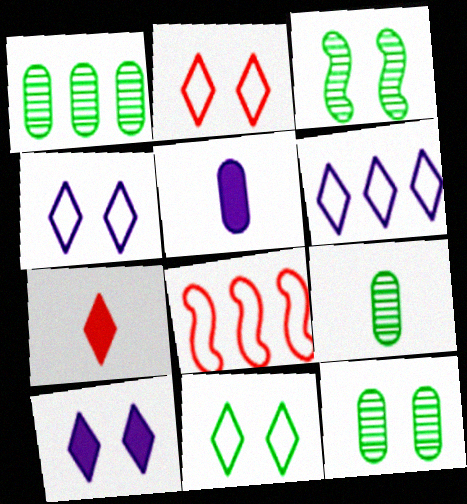[[1, 9, 12], 
[2, 4, 11], 
[8, 9, 10]]